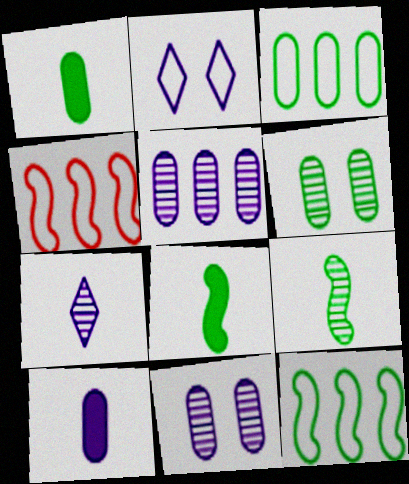[[1, 3, 6]]